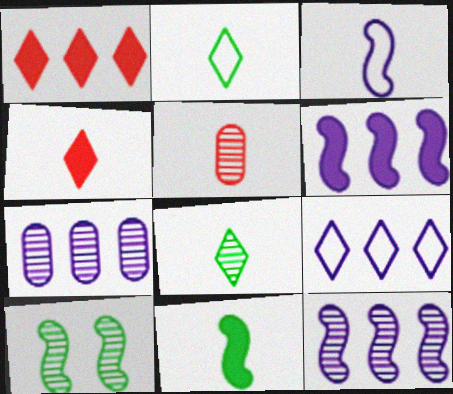[[6, 7, 9]]